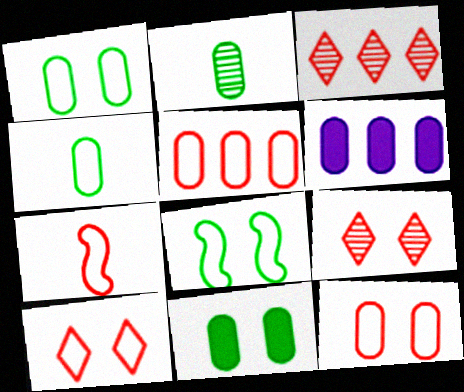[[2, 6, 12], 
[5, 7, 10]]